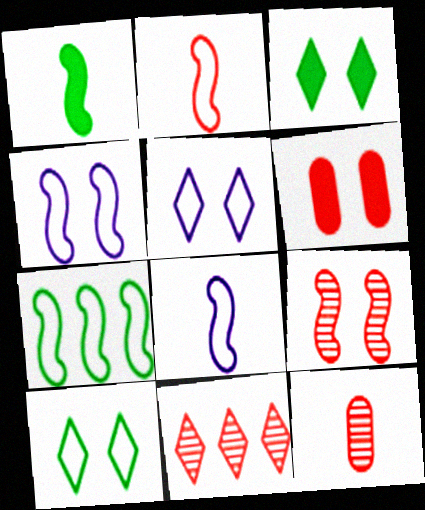[[2, 4, 7], 
[2, 6, 11], 
[9, 11, 12]]